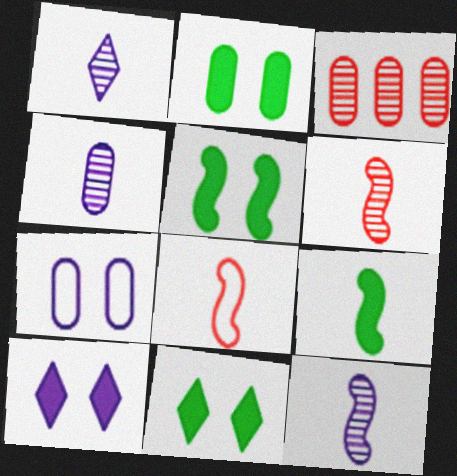[[1, 4, 12], 
[2, 5, 11], 
[8, 9, 12]]